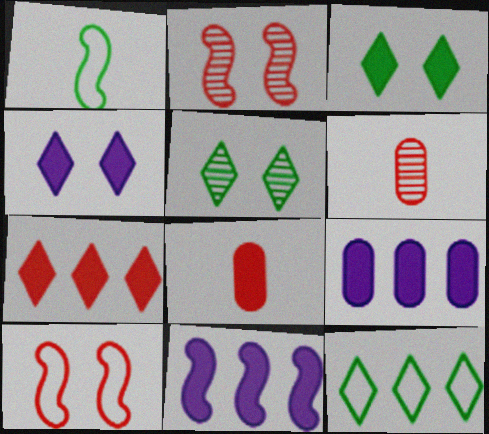[[1, 2, 11], 
[3, 8, 11], 
[6, 7, 10]]